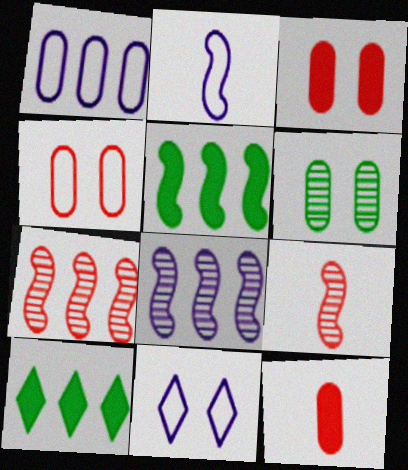[[1, 2, 11], 
[1, 6, 12], 
[1, 7, 10]]